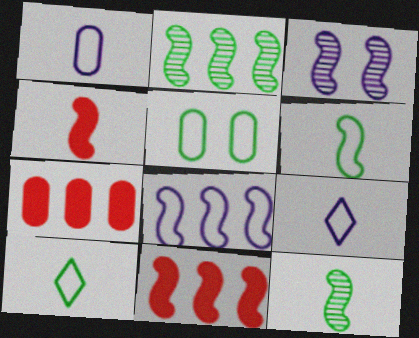[[2, 8, 11], 
[3, 6, 11], 
[3, 7, 10]]